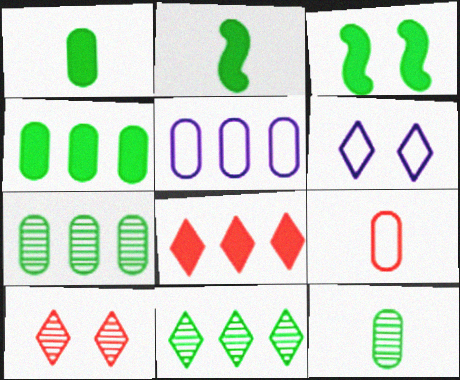[[2, 5, 10]]